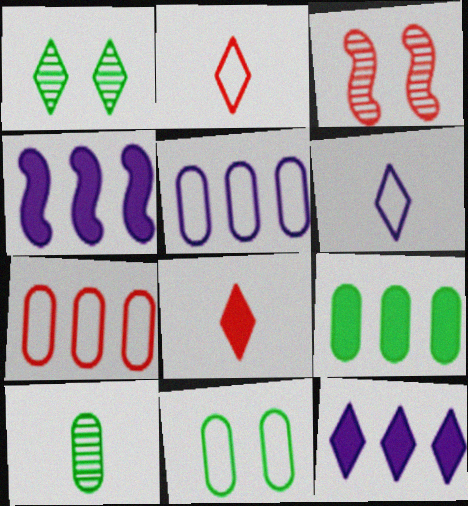[[1, 2, 12], 
[3, 6, 9], 
[3, 7, 8], 
[9, 10, 11]]